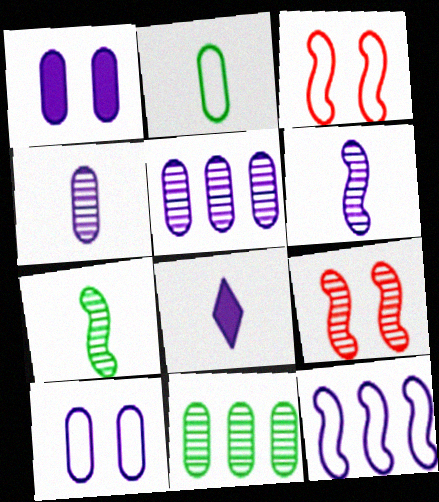[[3, 8, 11]]